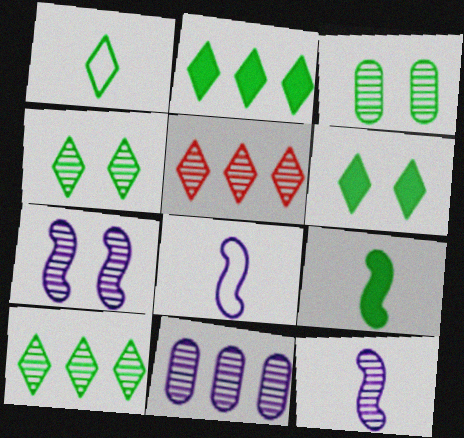[[1, 2, 4], 
[1, 6, 10], 
[3, 5, 12]]